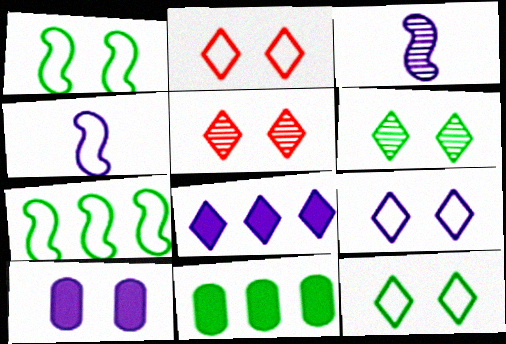[[1, 5, 10], 
[2, 3, 11], 
[2, 9, 12], 
[4, 5, 11]]